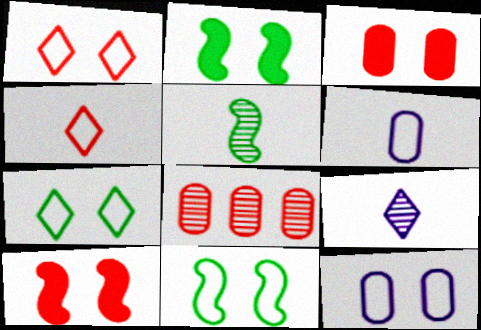[[1, 11, 12], 
[4, 8, 10]]